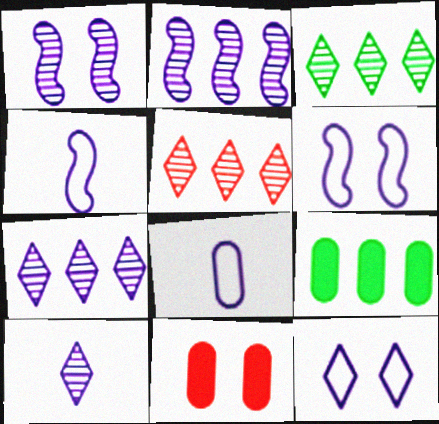[[3, 4, 11], 
[3, 5, 7]]